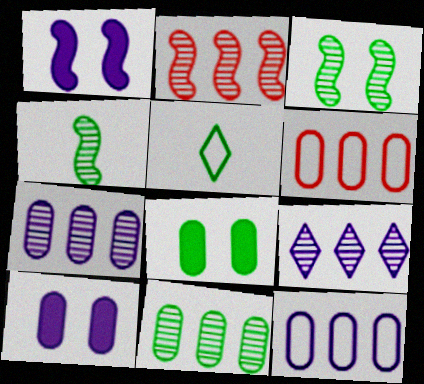[[2, 5, 10], 
[2, 9, 11]]